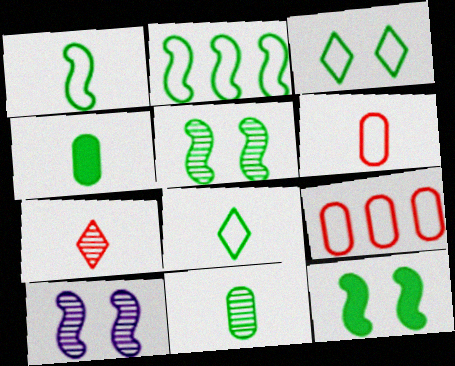[]